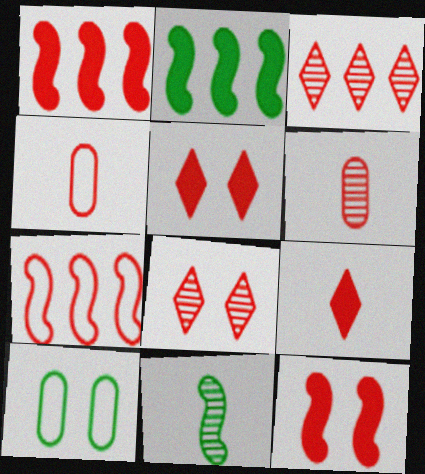[[1, 4, 8], 
[3, 4, 12], 
[5, 6, 7]]